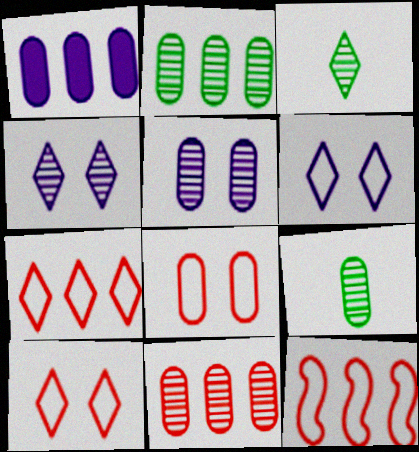[[1, 8, 9], 
[5, 9, 11]]